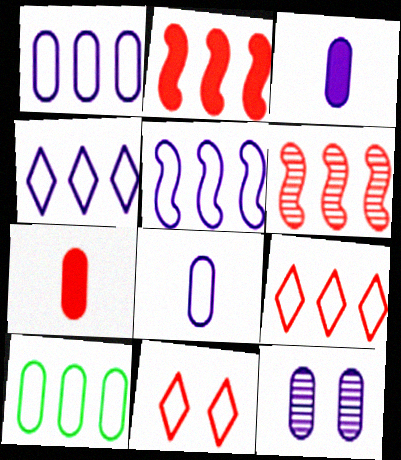[[1, 3, 12], 
[1, 4, 5], 
[5, 9, 10], 
[6, 7, 11], 
[7, 10, 12]]